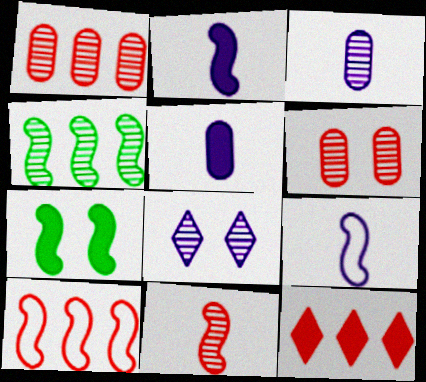[[1, 10, 12], 
[5, 7, 12]]